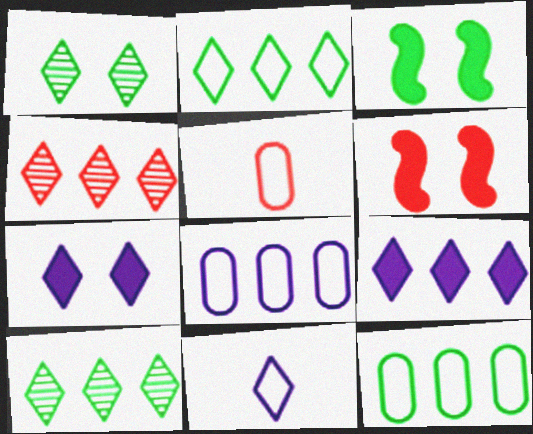[[2, 4, 9], 
[4, 5, 6]]